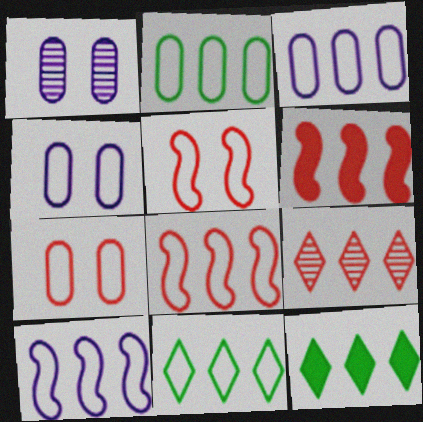[[3, 8, 11]]